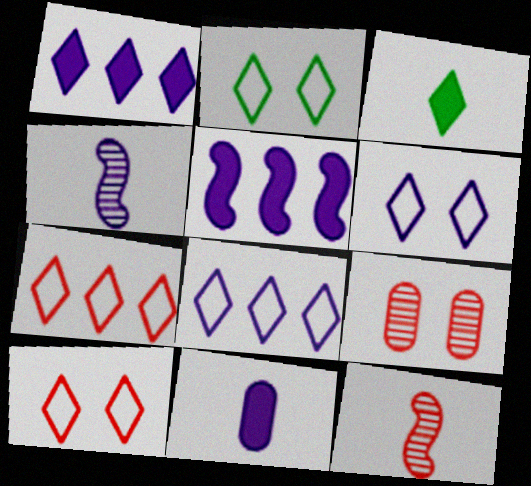[[2, 6, 10]]